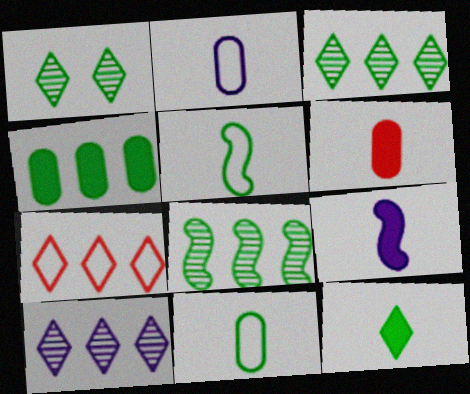[[1, 4, 5], 
[6, 9, 12]]